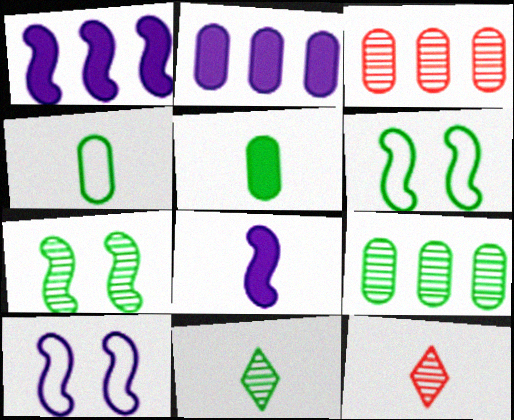[[2, 6, 12], 
[4, 8, 12], 
[7, 9, 11]]